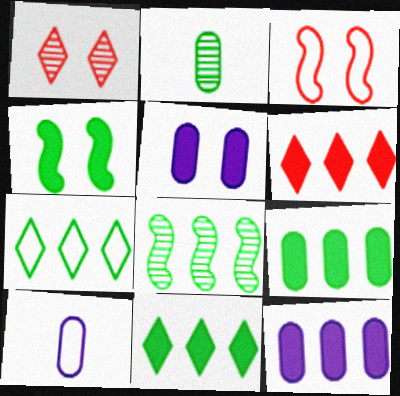[[2, 4, 7], 
[3, 7, 10], 
[7, 8, 9]]